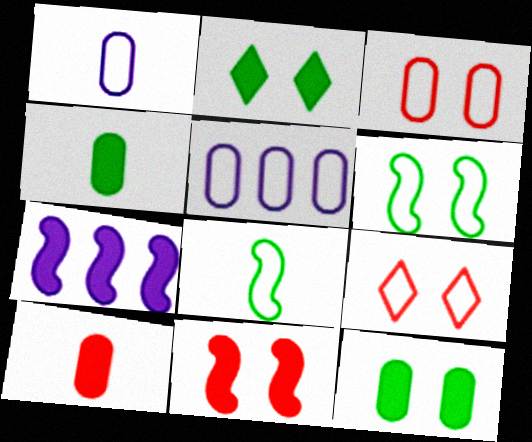[[2, 7, 10], 
[5, 8, 9]]